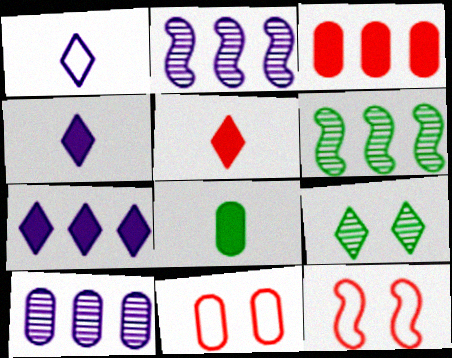[[4, 6, 11], 
[8, 10, 11]]